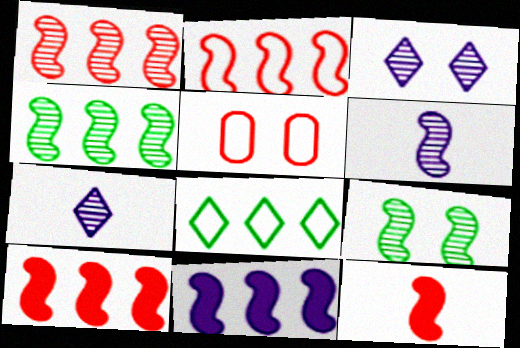[[1, 2, 10], 
[1, 6, 9], 
[2, 4, 11]]